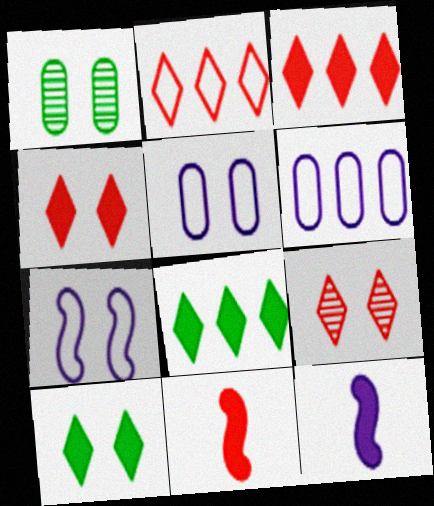[[1, 2, 12], 
[1, 4, 7]]